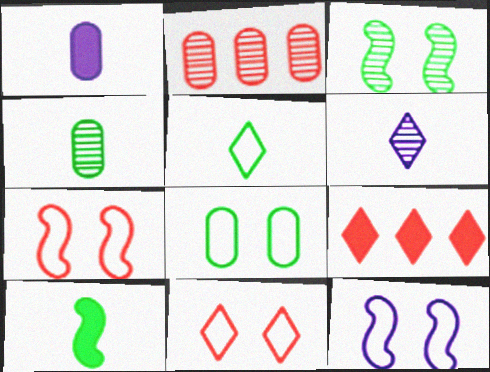[[1, 2, 8], 
[2, 3, 6], 
[4, 5, 10], 
[4, 9, 12], 
[8, 11, 12]]